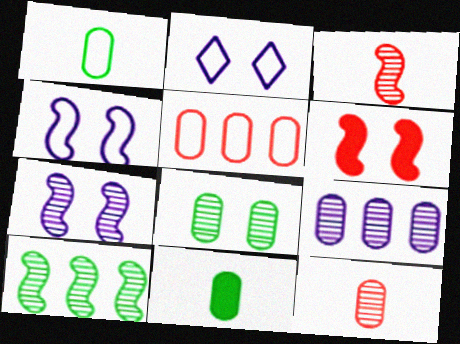[[2, 6, 8], 
[3, 7, 10], 
[8, 9, 12]]